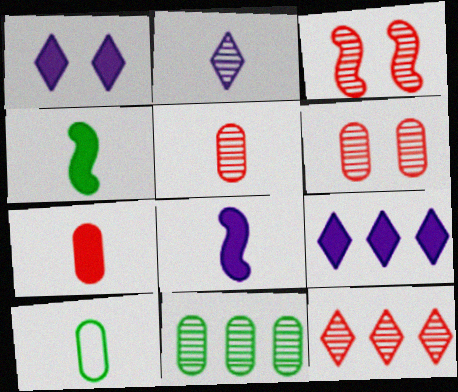[[2, 3, 11], 
[3, 5, 12], 
[3, 9, 10]]